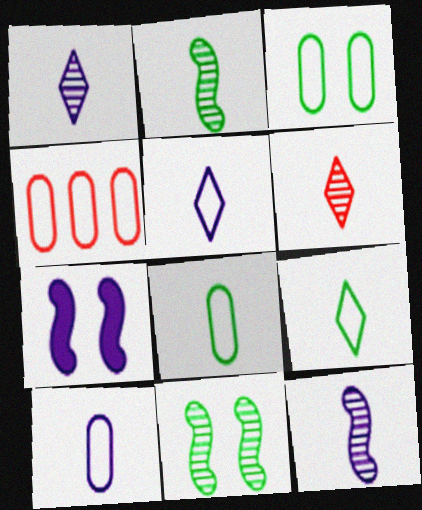[[3, 4, 10]]